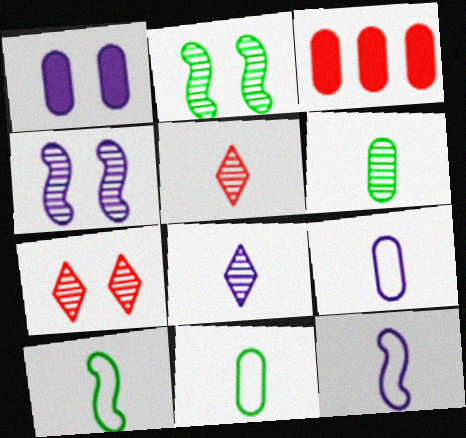[]